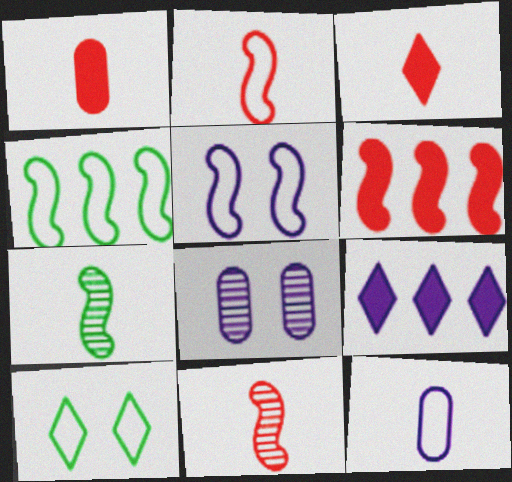[[2, 4, 5], 
[3, 4, 8], 
[3, 7, 12], 
[5, 6, 7]]